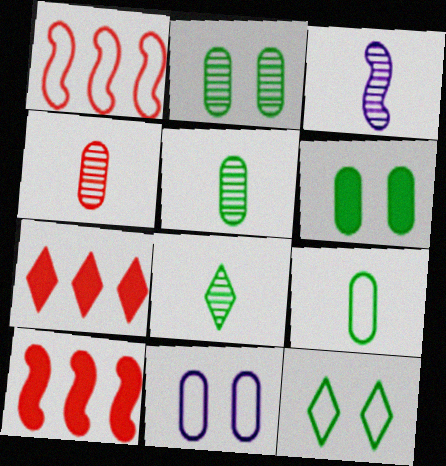[[3, 4, 8], 
[8, 10, 11]]